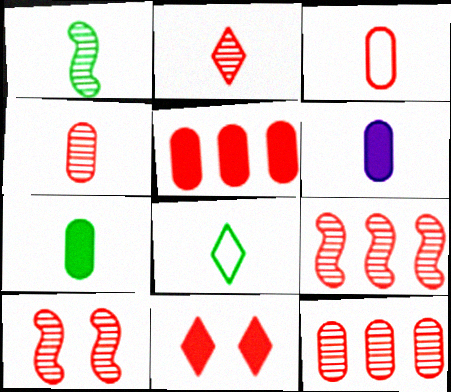[[1, 7, 8], 
[2, 10, 12], 
[3, 9, 11]]